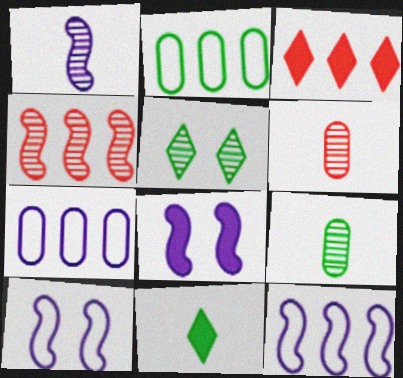[[1, 8, 12], 
[3, 9, 10]]